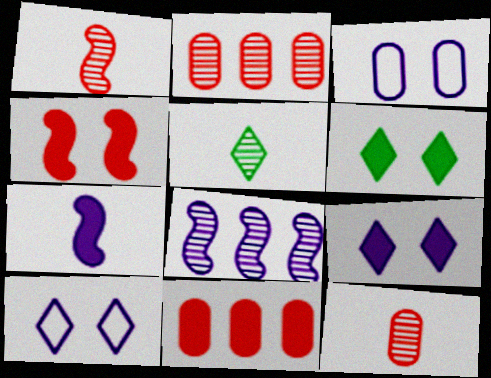[[6, 7, 11]]